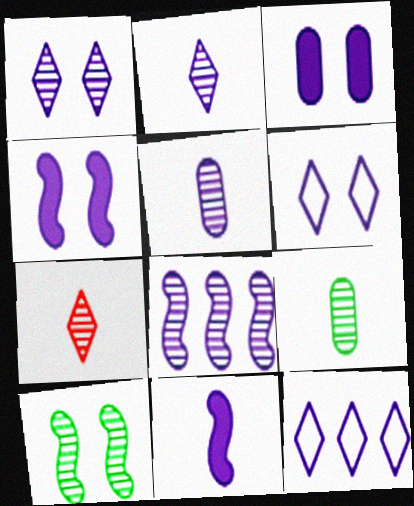[[1, 5, 8], 
[4, 5, 12]]